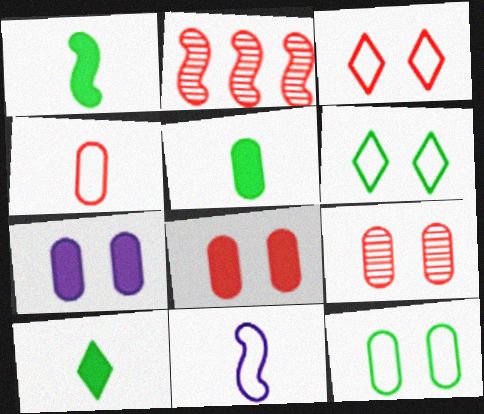[[1, 5, 10], 
[7, 9, 12]]